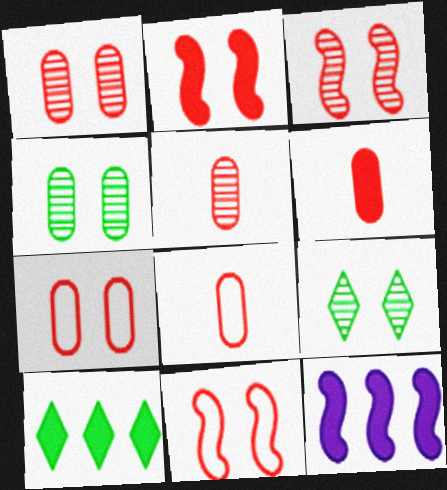[[2, 3, 11], 
[5, 6, 8], 
[8, 9, 12]]